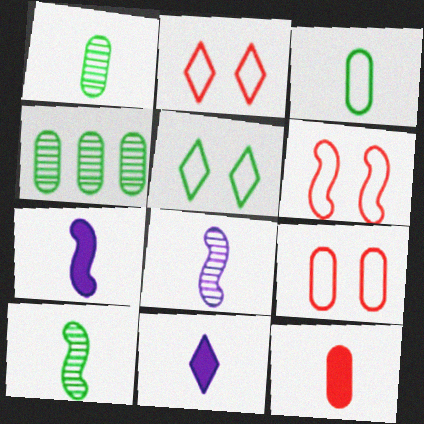[[2, 4, 7], 
[2, 6, 9], 
[4, 6, 11]]